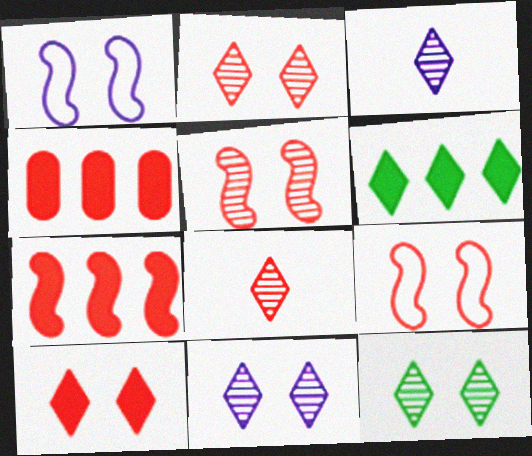[[2, 11, 12], 
[4, 8, 9]]